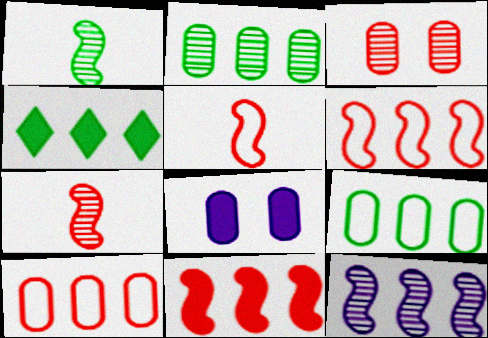[[4, 10, 12]]